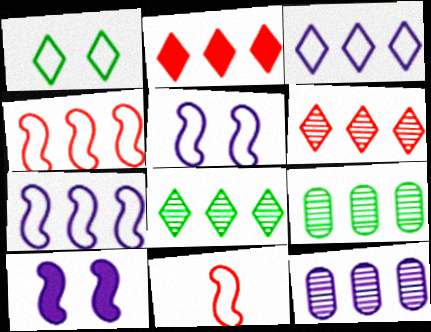[[2, 3, 8], 
[2, 7, 9]]